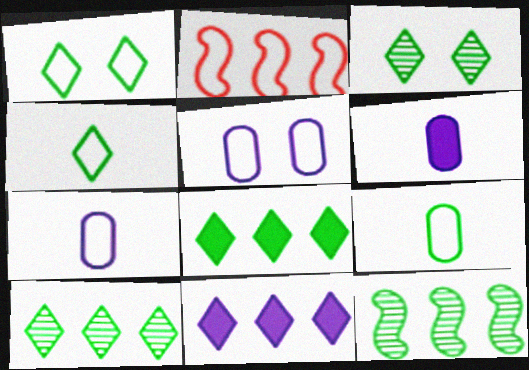[[1, 2, 7], 
[2, 3, 6], 
[2, 4, 5], 
[3, 4, 8]]